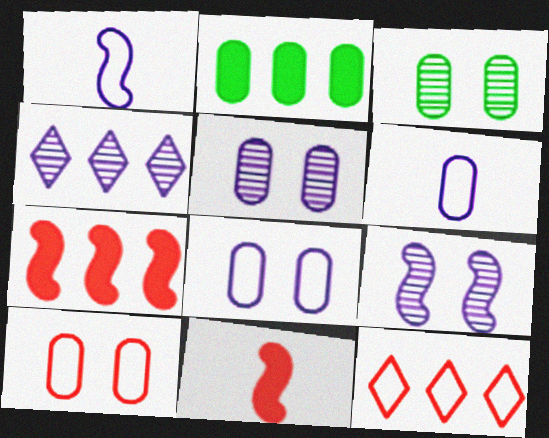[]